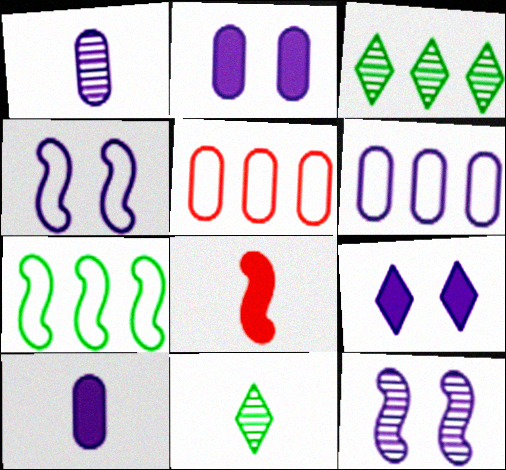[[1, 2, 6], 
[7, 8, 12]]